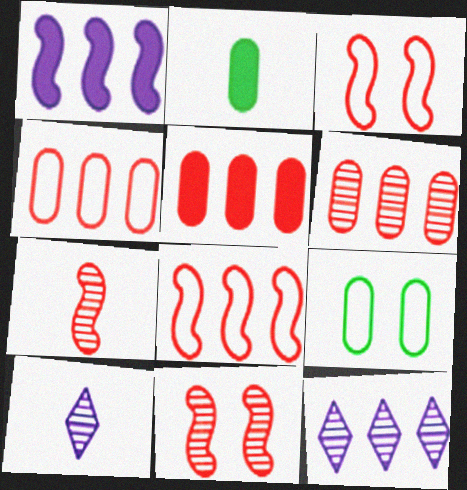[[2, 3, 12], 
[4, 5, 6]]